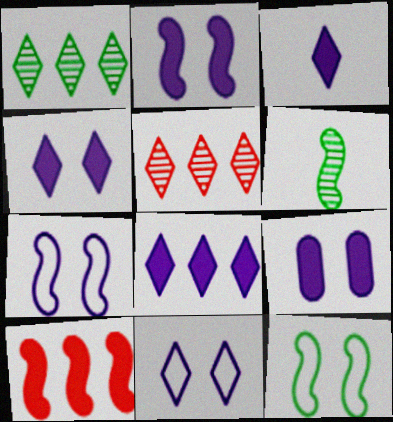[[2, 4, 9], 
[3, 4, 8], 
[6, 7, 10]]